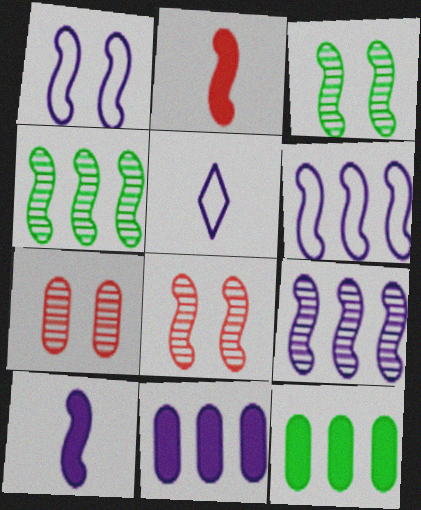[[1, 2, 4], 
[1, 9, 10], 
[2, 3, 6], 
[5, 8, 12]]